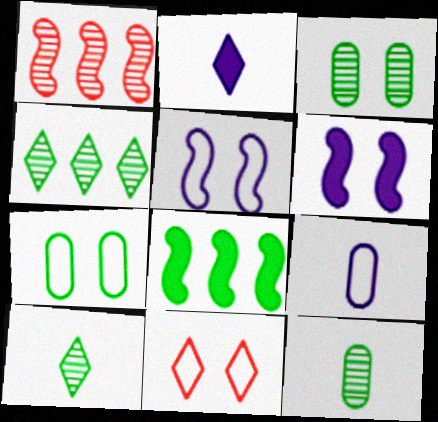[[1, 2, 7], 
[2, 4, 11], 
[3, 6, 11], 
[5, 7, 11], 
[7, 8, 10]]